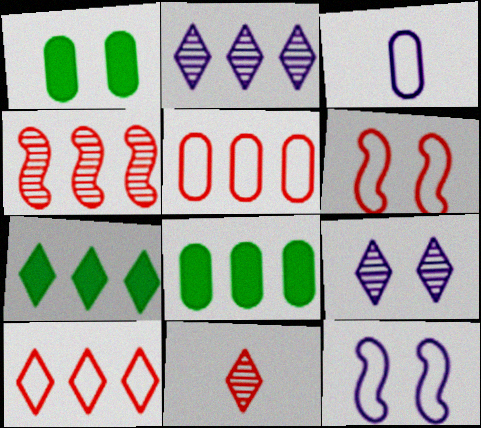[[1, 6, 9], 
[2, 7, 10], 
[8, 11, 12]]